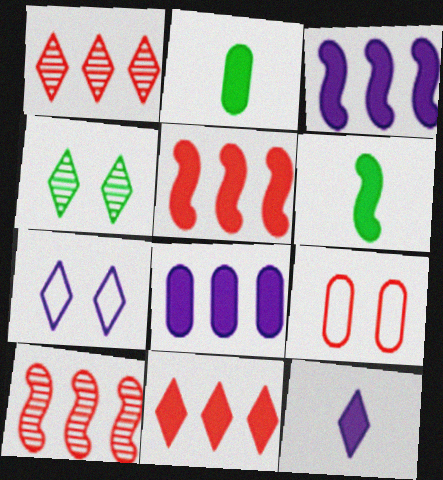[[2, 7, 10]]